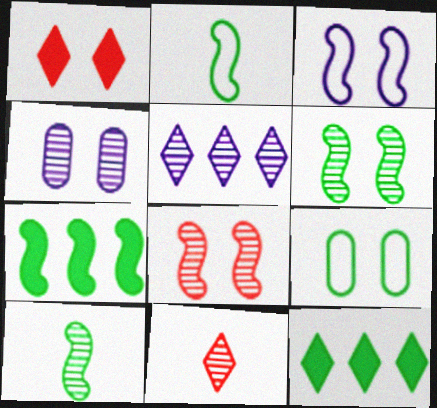[[2, 6, 7], 
[9, 10, 12]]